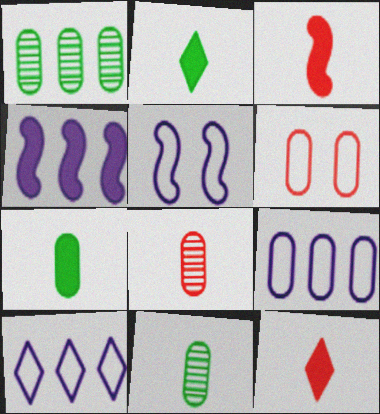[[1, 5, 12]]